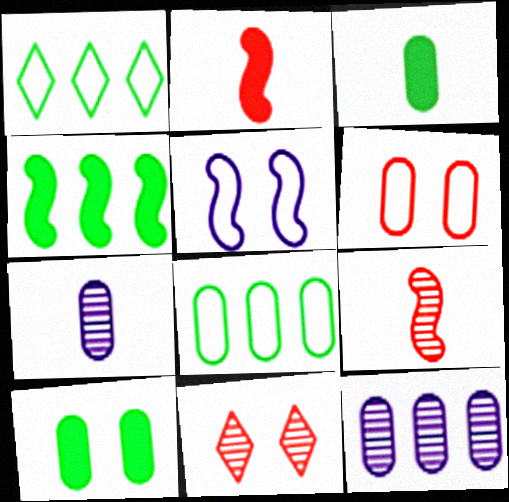[[3, 6, 12], 
[4, 5, 9], 
[5, 10, 11]]